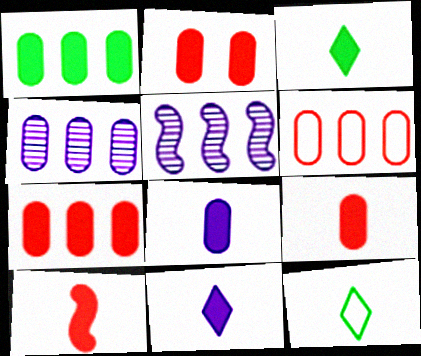[[1, 2, 8], 
[1, 4, 6], 
[2, 5, 12], 
[2, 7, 9], 
[3, 8, 10]]